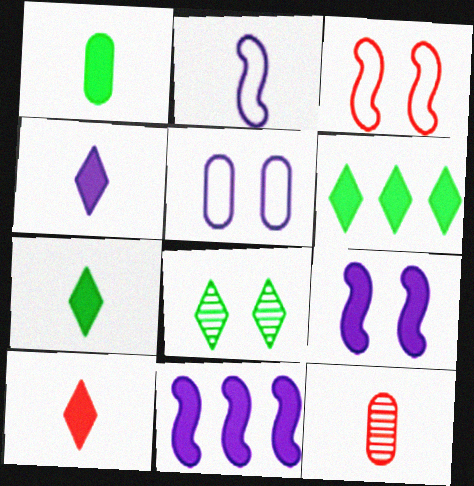[[2, 7, 12], 
[4, 7, 10]]